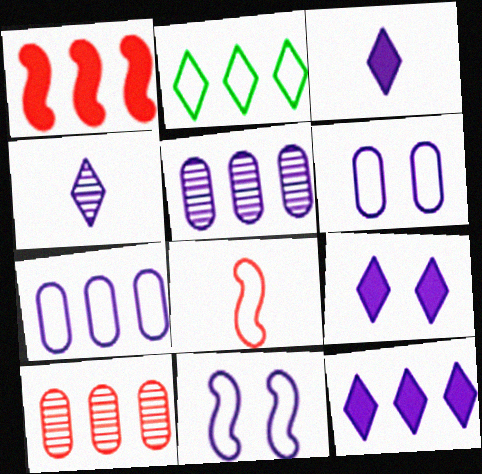[[1, 2, 5], 
[2, 6, 8], 
[3, 5, 11], 
[3, 9, 12]]